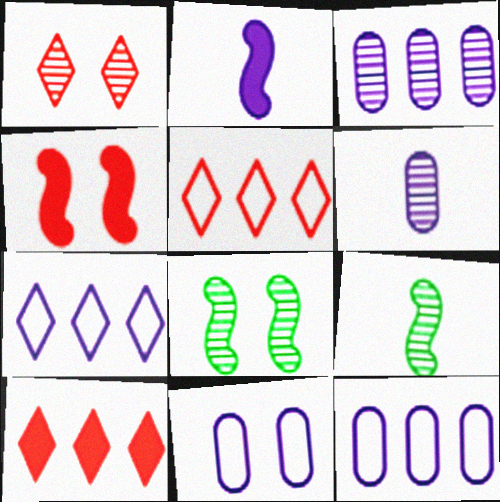[[1, 3, 9], 
[9, 10, 11]]